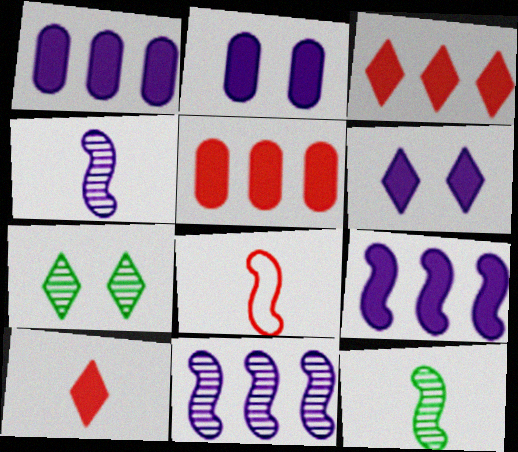[[1, 7, 8]]